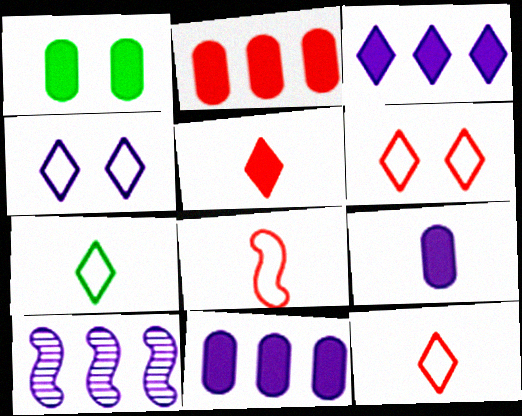[[1, 2, 9], 
[1, 10, 12], 
[4, 9, 10]]